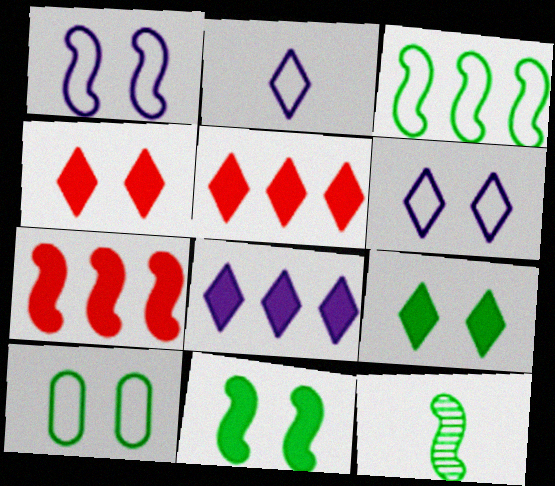[[1, 7, 12], 
[3, 11, 12]]